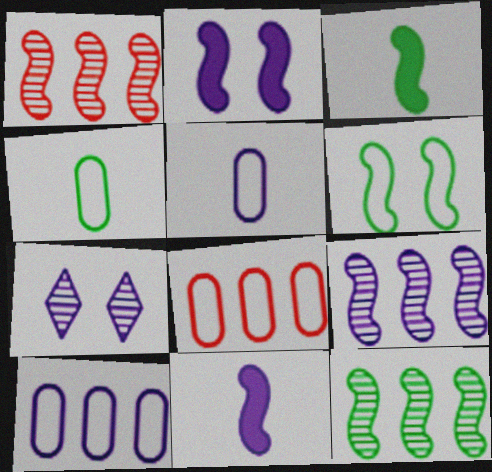[[1, 6, 11], 
[1, 9, 12], 
[3, 6, 12], 
[3, 7, 8], 
[7, 10, 11]]